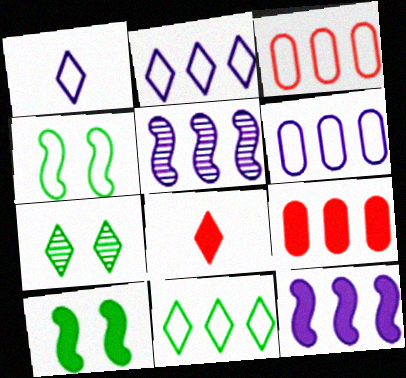[[1, 3, 4], 
[2, 7, 8], 
[5, 9, 11]]